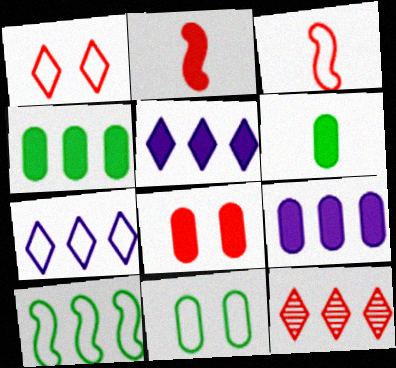[[3, 7, 11], 
[3, 8, 12], 
[6, 8, 9], 
[9, 10, 12]]